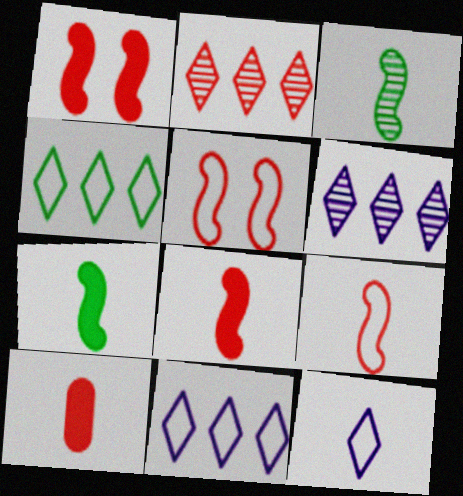[[2, 5, 10], 
[3, 10, 12]]